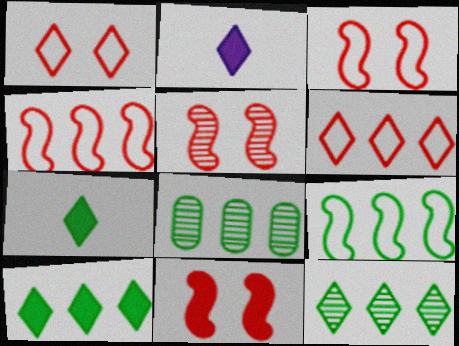[[1, 2, 12], 
[2, 3, 8], 
[3, 5, 11], 
[8, 9, 10]]